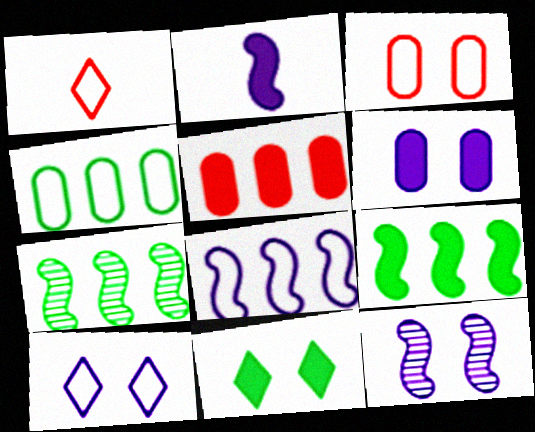[[1, 6, 7], 
[2, 5, 11], 
[2, 8, 12], 
[3, 11, 12], 
[6, 10, 12]]